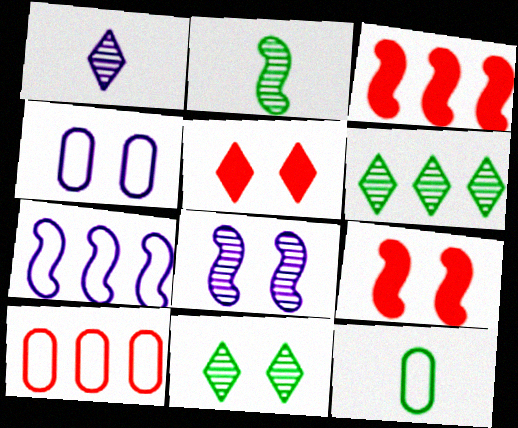[[2, 7, 9], 
[4, 9, 11], 
[4, 10, 12]]